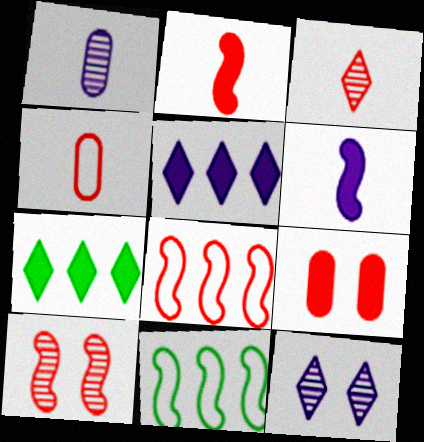[[2, 3, 4], 
[2, 8, 10], 
[3, 8, 9], 
[6, 7, 9], 
[6, 10, 11]]